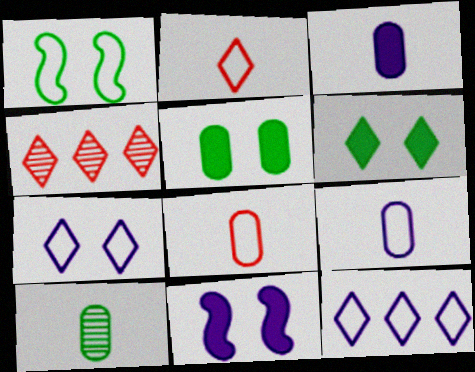[[1, 3, 4], 
[1, 8, 12], 
[3, 8, 10]]